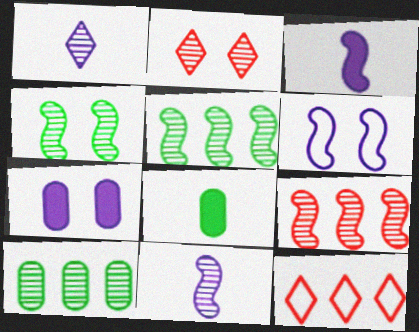[[2, 10, 11], 
[4, 9, 11]]